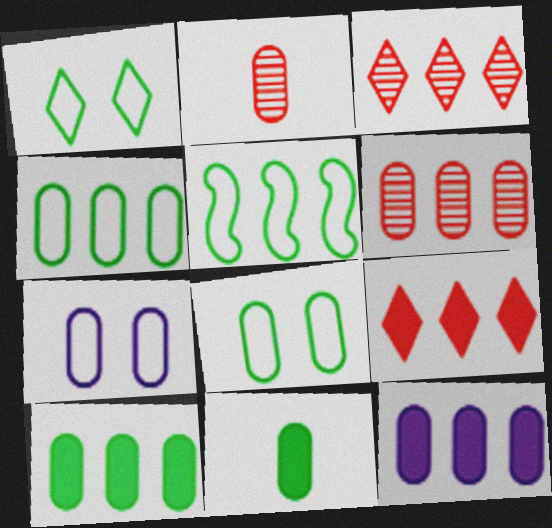[[2, 7, 10], 
[2, 8, 12], 
[3, 5, 12], 
[4, 6, 12], 
[6, 7, 11]]